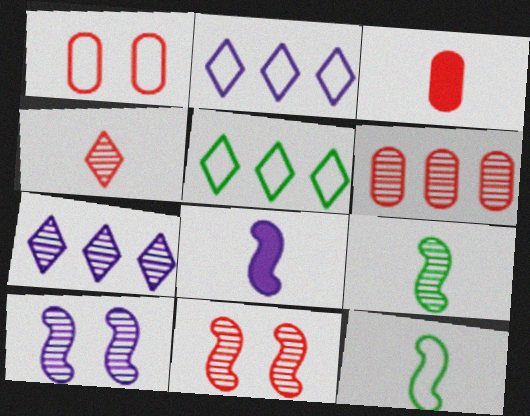[[1, 2, 12], 
[1, 3, 6], 
[3, 5, 10], 
[4, 6, 11]]